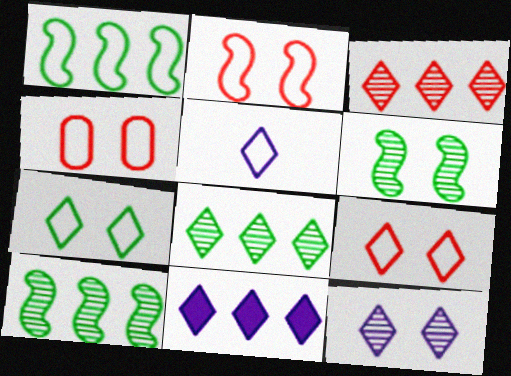[[1, 4, 5], 
[2, 4, 9], 
[5, 11, 12]]